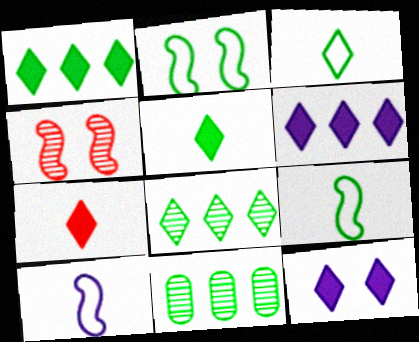[[1, 7, 12], 
[2, 5, 11]]